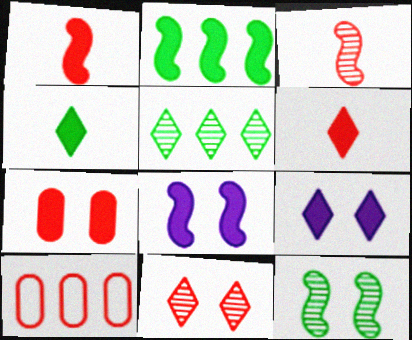[[1, 2, 8], 
[1, 10, 11]]